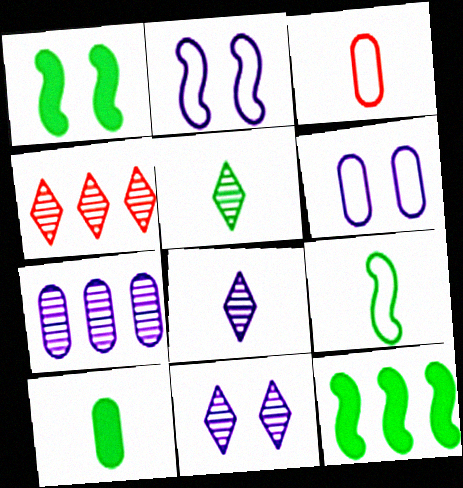[[2, 4, 10], 
[3, 11, 12], 
[4, 5, 11], 
[5, 9, 10]]